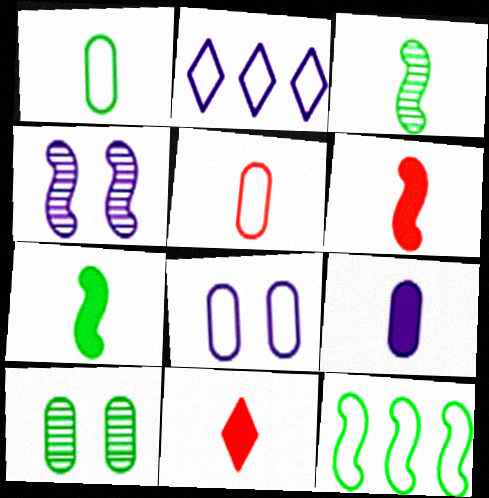[[2, 4, 9], 
[2, 6, 10], 
[4, 6, 12], 
[7, 9, 11]]